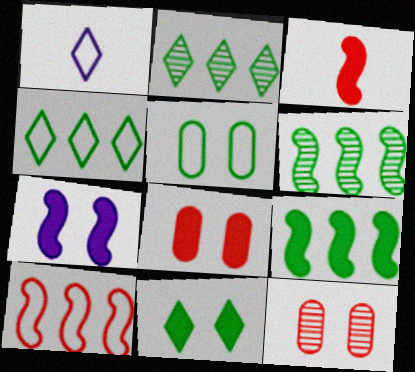[[1, 5, 10], 
[1, 6, 8], 
[1, 9, 12], 
[3, 7, 9], 
[7, 8, 11]]